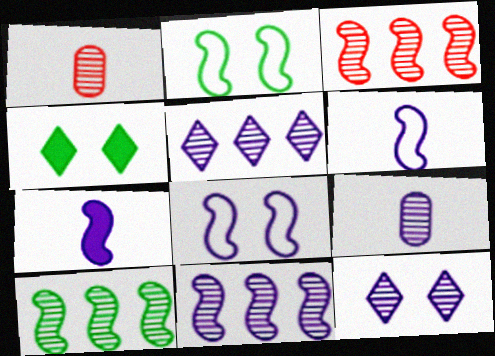[[1, 10, 12], 
[2, 3, 7], 
[3, 10, 11], 
[7, 8, 11], 
[9, 11, 12]]